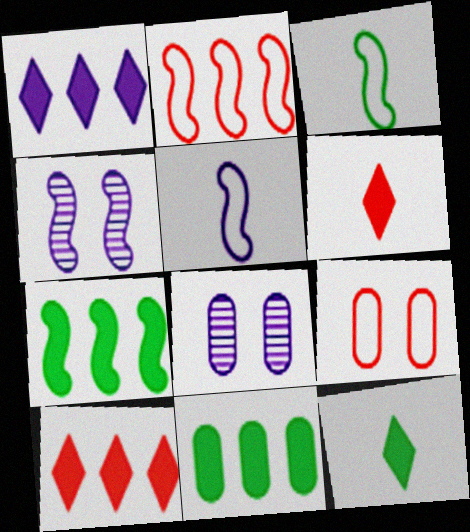[[1, 5, 8], 
[2, 8, 12], 
[3, 8, 10]]